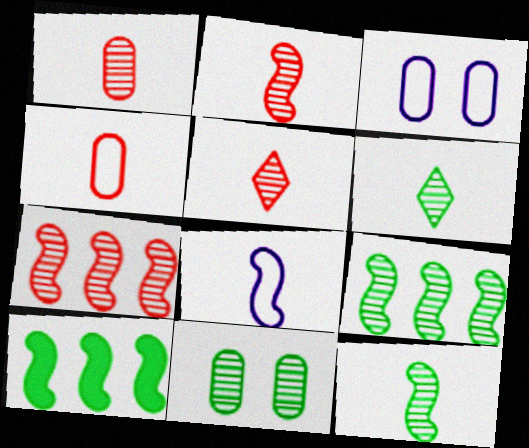[[1, 2, 5], 
[3, 5, 10], 
[6, 9, 11]]